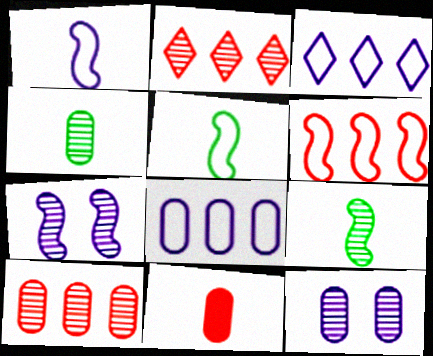[[2, 4, 7], 
[2, 9, 12], 
[4, 10, 12]]